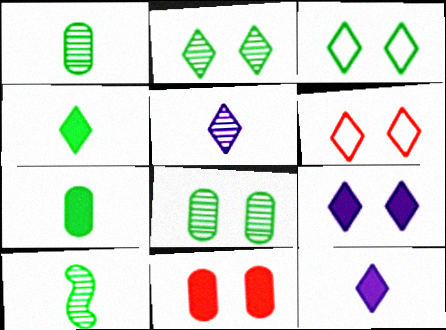[[2, 6, 9]]